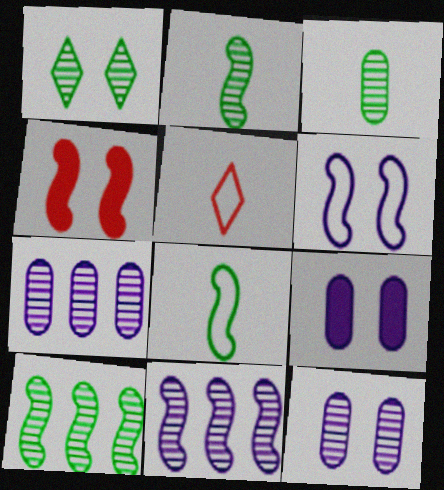[[1, 3, 10], 
[4, 8, 11], 
[5, 9, 10]]